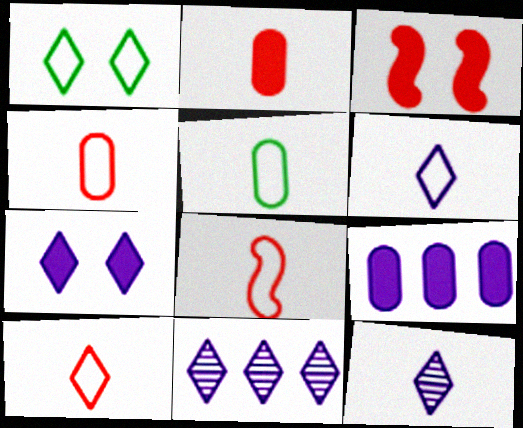[[3, 5, 11], 
[4, 8, 10], 
[5, 6, 8], 
[6, 7, 11]]